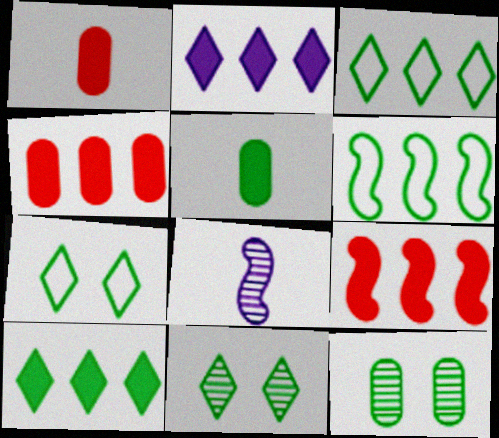[[4, 7, 8], 
[5, 6, 11]]